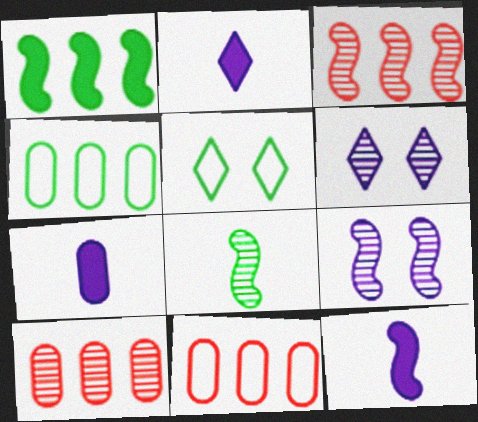[[2, 7, 12], 
[3, 5, 7], 
[3, 8, 9], 
[5, 10, 12], 
[6, 8, 10]]